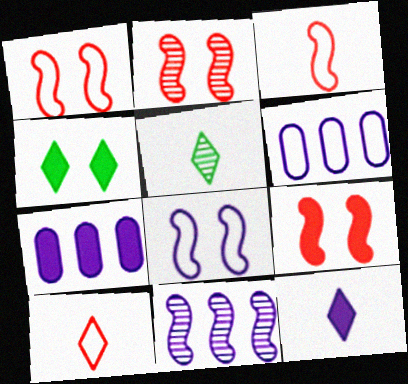[[1, 2, 9], 
[1, 5, 7], 
[5, 6, 9], 
[5, 10, 12]]